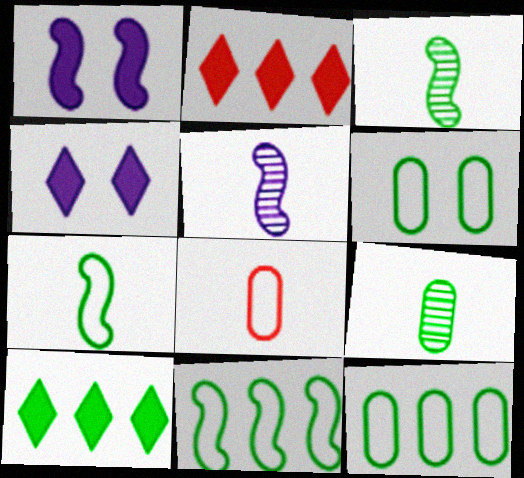[[2, 5, 6], 
[3, 6, 10]]